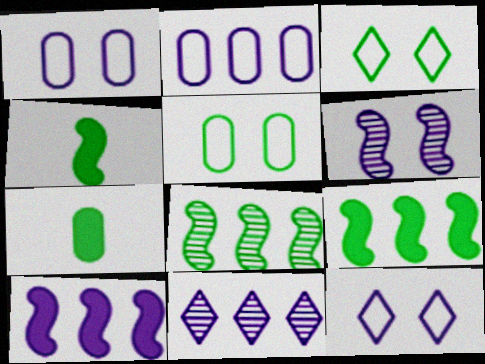[[2, 10, 11], 
[3, 7, 8]]